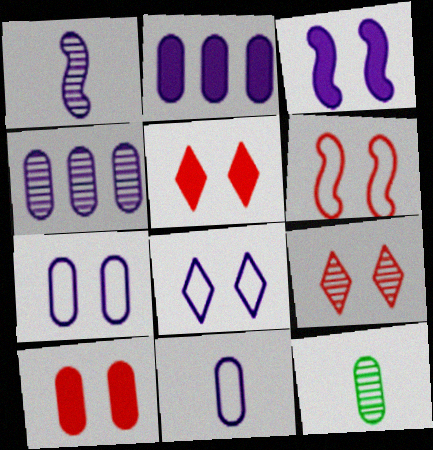[[1, 2, 8], 
[6, 9, 10]]